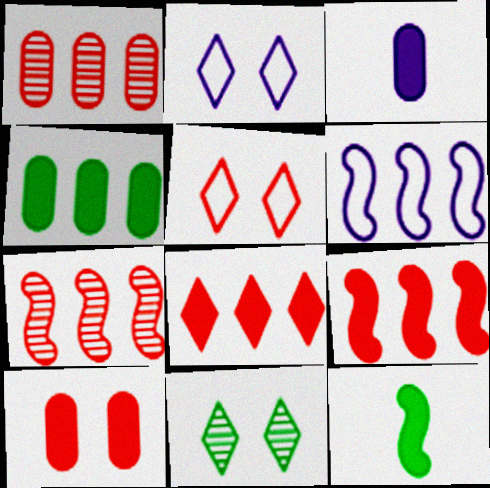[[1, 2, 12], 
[3, 4, 10]]